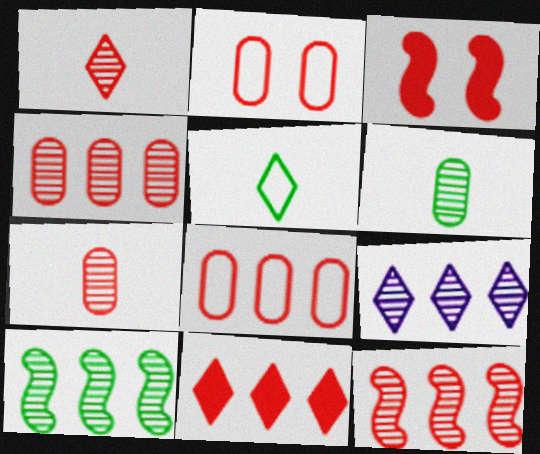[[1, 3, 8], 
[4, 9, 10], 
[8, 11, 12]]